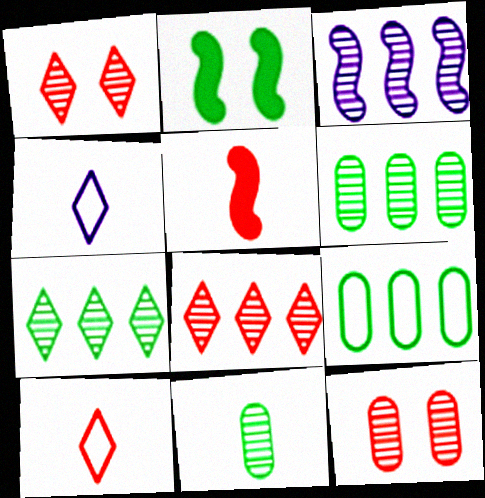[[1, 3, 11], 
[3, 6, 8], 
[4, 5, 11]]